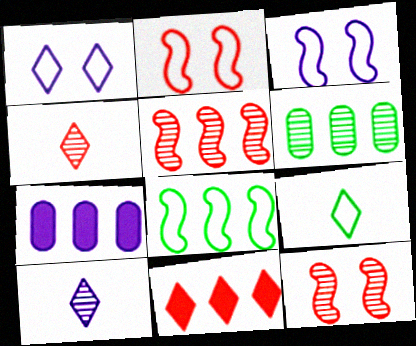[[3, 7, 10], 
[6, 10, 12], 
[7, 9, 12]]